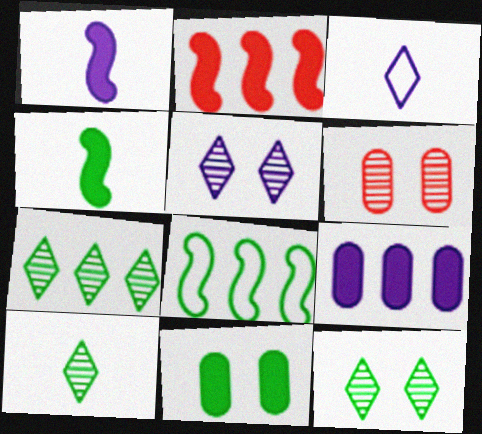[[7, 10, 12], 
[8, 10, 11]]